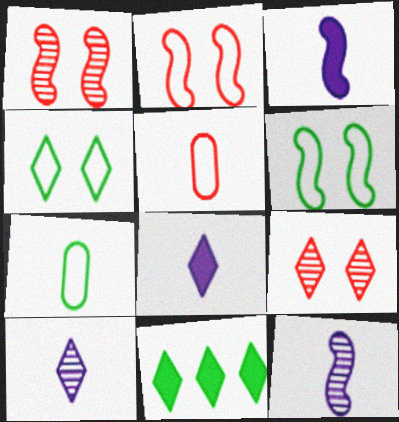[]